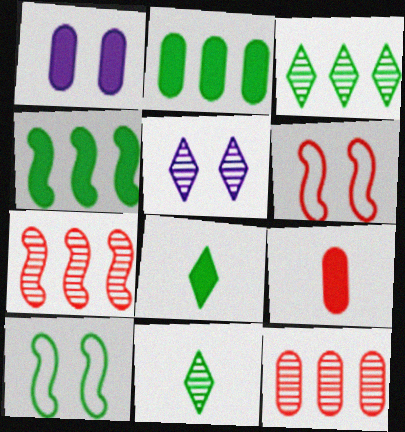[[1, 2, 9], 
[2, 10, 11]]